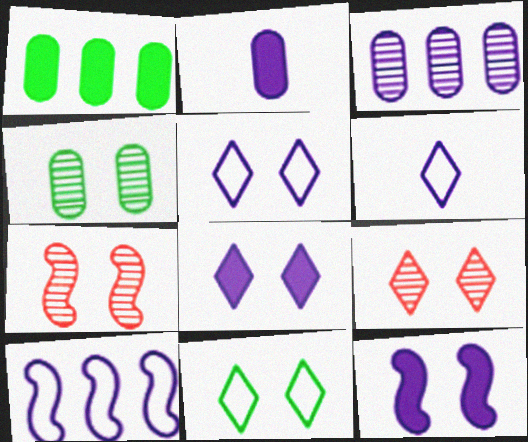[[1, 6, 7], 
[3, 6, 12], 
[8, 9, 11]]